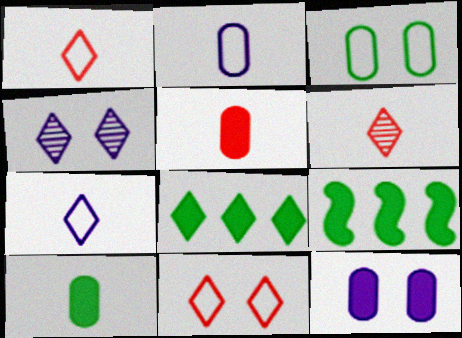[[1, 4, 8]]